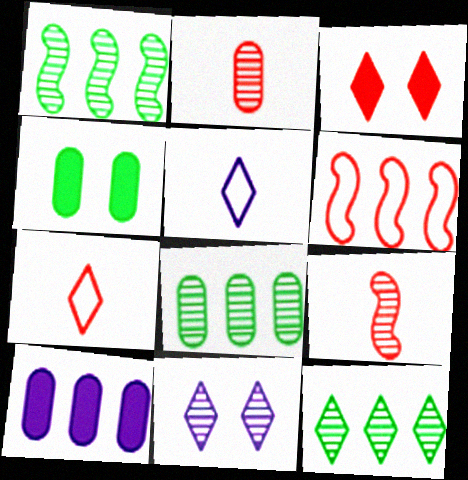[[1, 2, 11], 
[1, 8, 12], 
[2, 3, 6], 
[3, 5, 12], 
[6, 10, 12], 
[8, 9, 11]]